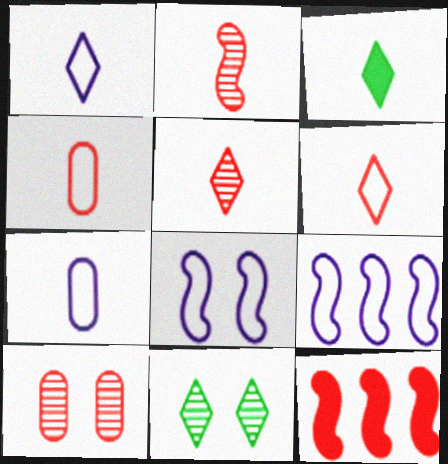[[1, 3, 5], 
[2, 3, 7], 
[3, 9, 10], 
[6, 10, 12], 
[7, 11, 12]]